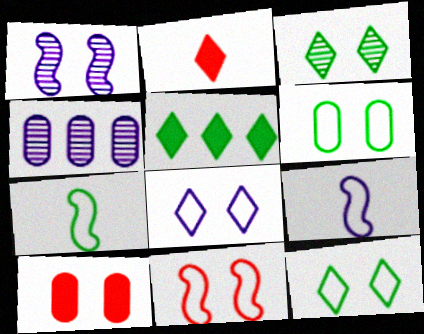[[1, 10, 12], 
[6, 8, 11]]